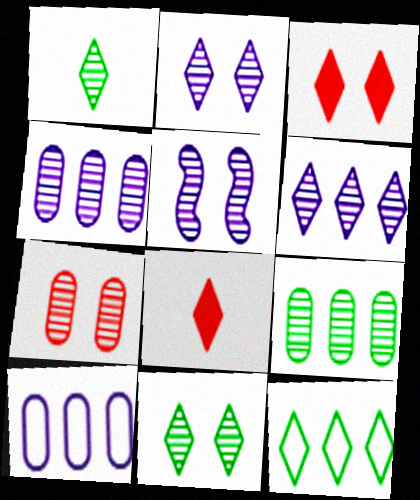[[2, 8, 12], 
[5, 7, 11]]